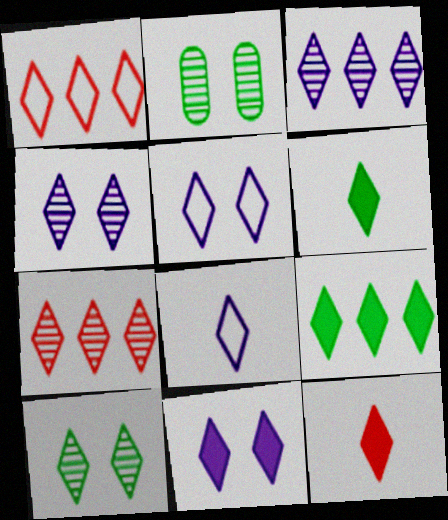[[1, 3, 9], 
[1, 4, 6], 
[3, 8, 11], 
[4, 5, 11], 
[5, 6, 7], 
[9, 11, 12]]